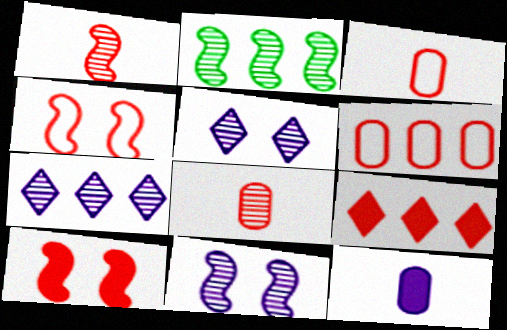[[1, 2, 11], 
[2, 5, 8], 
[4, 8, 9]]